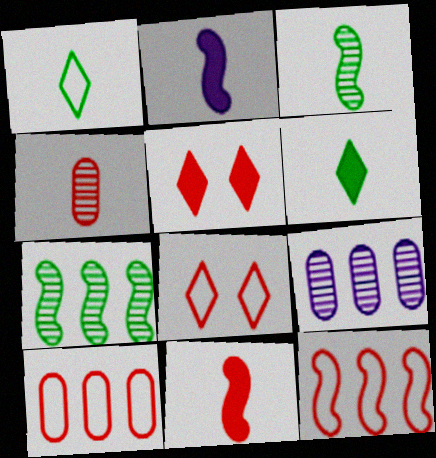[[1, 2, 4], 
[4, 5, 12]]